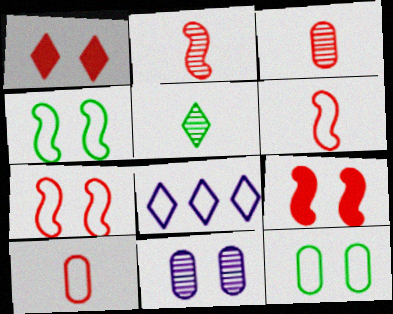[[1, 4, 11], 
[1, 5, 8], 
[4, 8, 10], 
[6, 8, 12]]